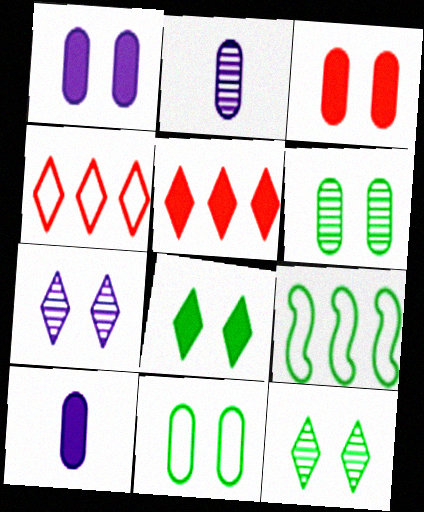[]